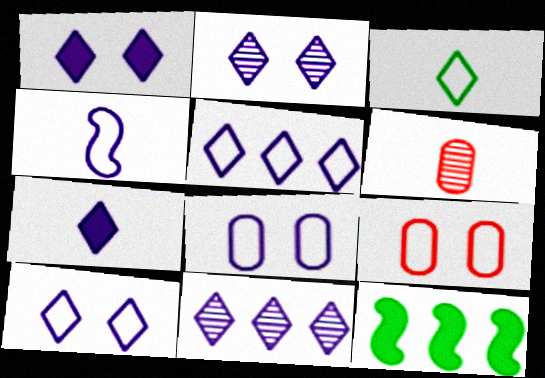[[1, 2, 10], 
[2, 5, 7], 
[4, 5, 8], 
[6, 10, 12], 
[7, 10, 11]]